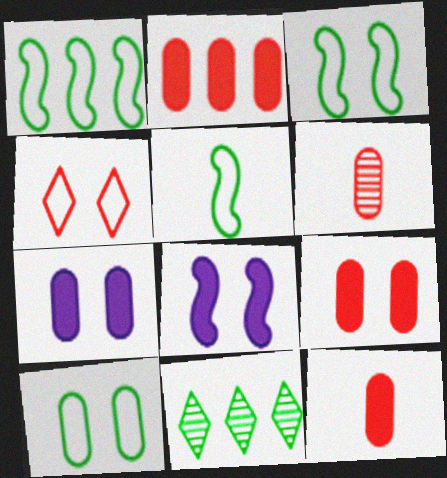[[1, 3, 5], 
[2, 9, 12]]